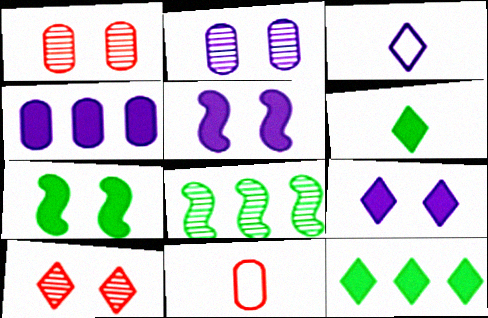[[3, 10, 12], 
[8, 9, 11]]